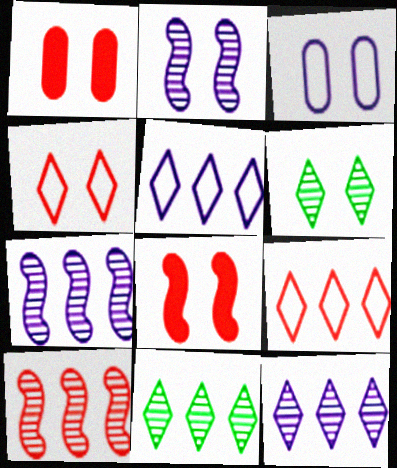[[3, 6, 8]]